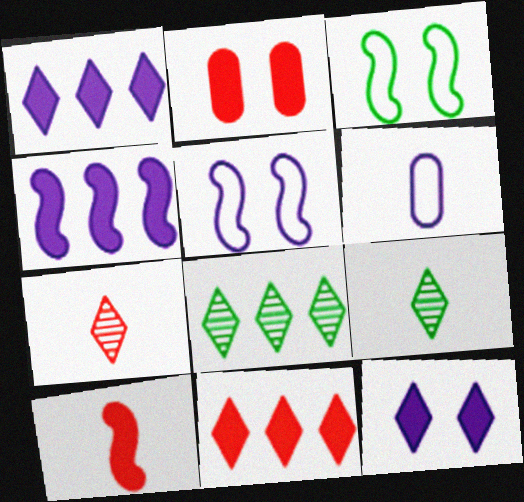[[2, 10, 11], 
[6, 9, 10]]